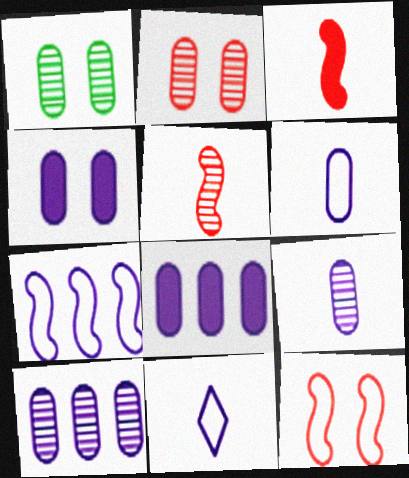[[4, 6, 10]]